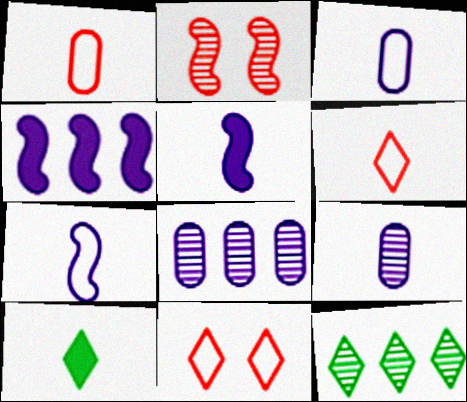[[2, 9, 12]]